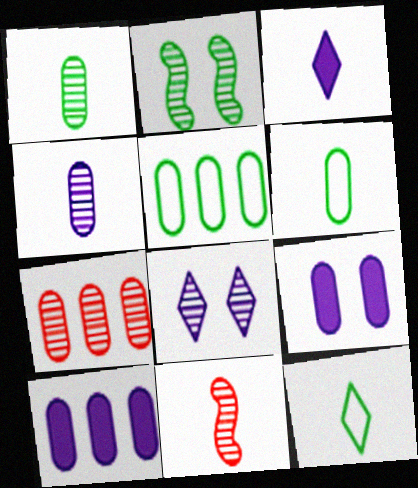[[3, 6, 11], 
[5, 7, 10], 
[6, 7, 9]]